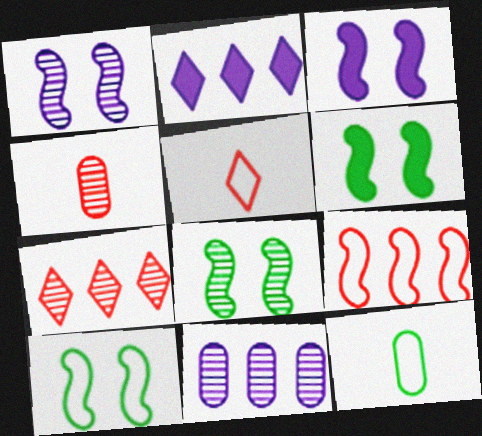[[2, 4, 10], 
[3, 7, 12], 
[5, 6, 11], 
[6, 8, 10]]